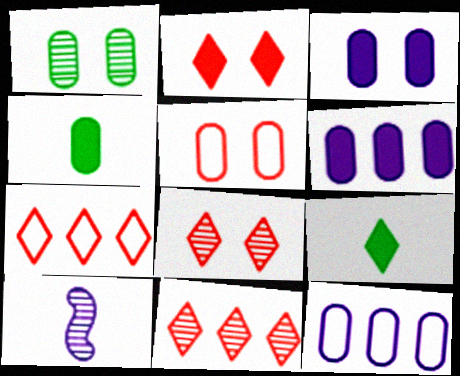[[1, 3, 5], 
[1, 10, 11]]